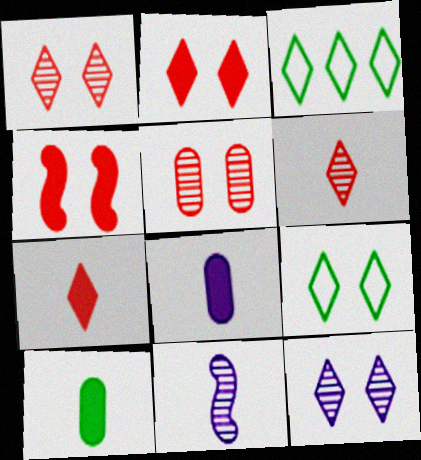[[2, 9, 12], 
[3, 7, 12]]